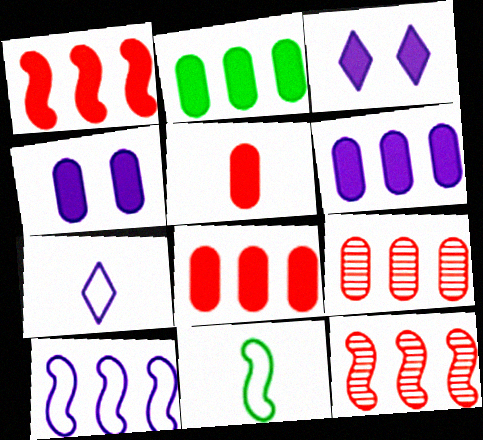[[2, 4, 5], 
[2, 6, 8], 
[3, 9, 11]]